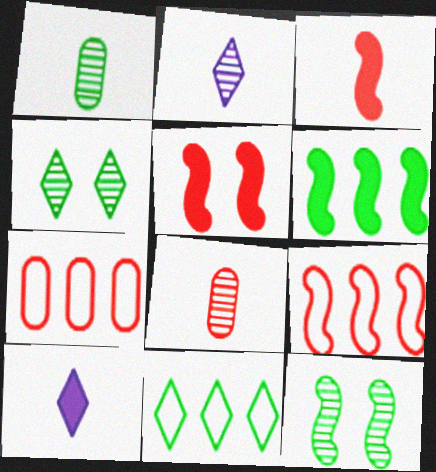[[7, 10, 12]]